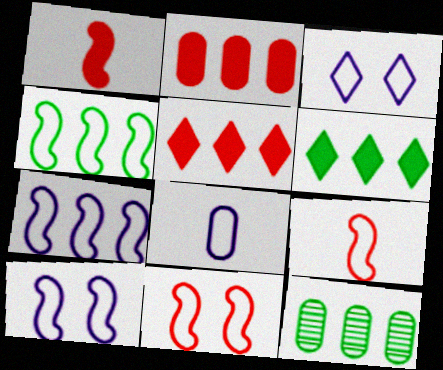[[1, 3, 12], 
[3, 7, 8], 
[4, 6, 12], 
[4, 9, 10], 
[5, 7, 12]]